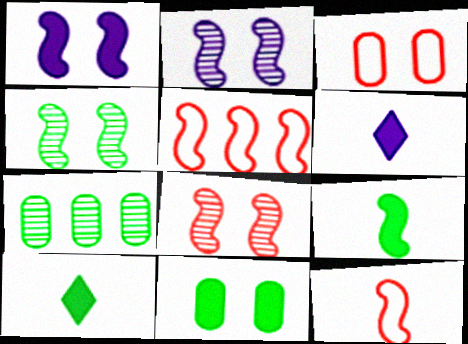[[2, 4, 8], 
[2, 5, 9]]